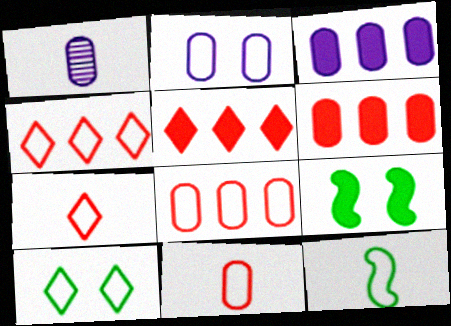[[1, 2, 3], 
[1, 4, 9], 
[2, 4, 12]]